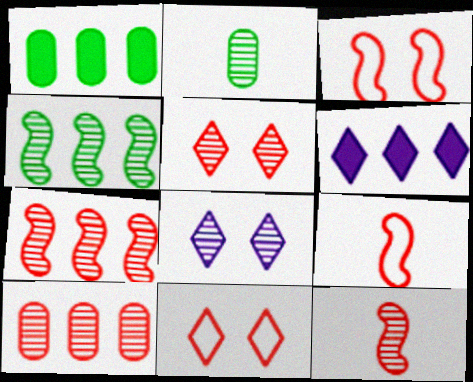[[1, 8, 9], 
[2, 3, 6], 
[2, 7, 8], 
[5, 10, 12]]